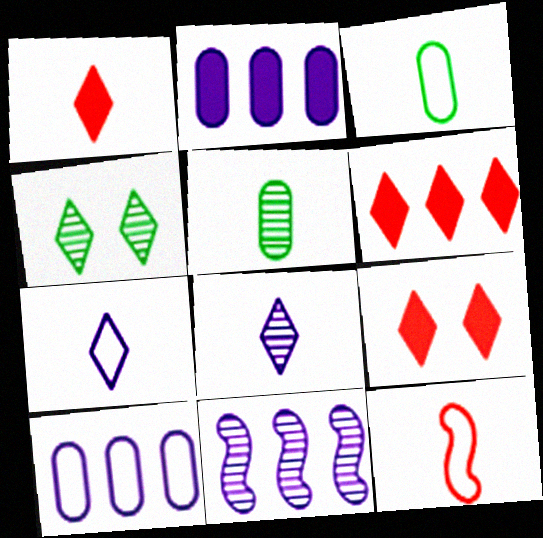[[1, 6, 9], 
[2, 4, 12], 
[3, 7, 12], 
[3, 9, 11], 
[4, 6, 7]]